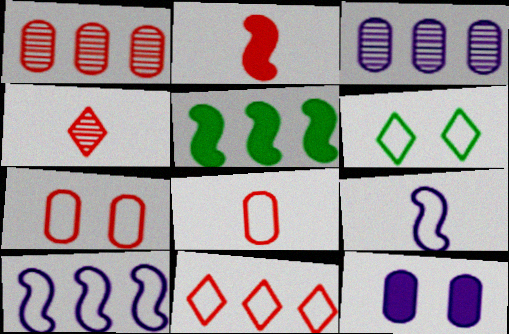[[2, 3, 6], 
[2, 4, 8], 
[3, 5, 11], 
[6, 8, 10]]